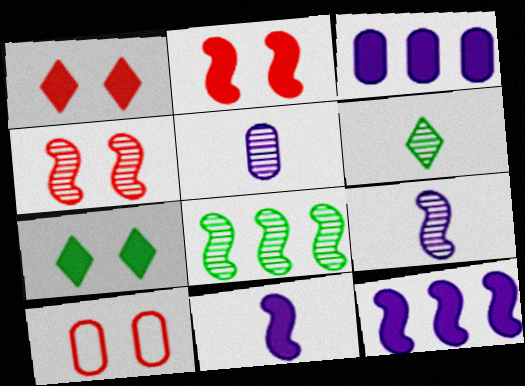[[1, 4, 10], 
[4, 8, 9], 
[6, 10, 12]]